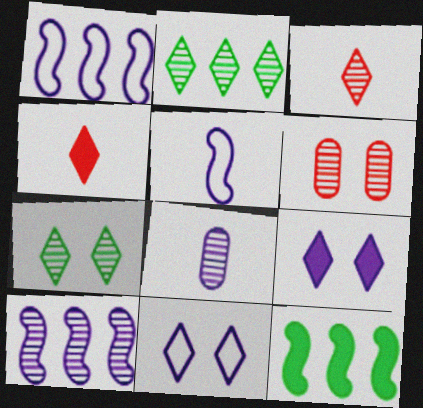[[1, 8, 9], 
[2, 4, 11]]